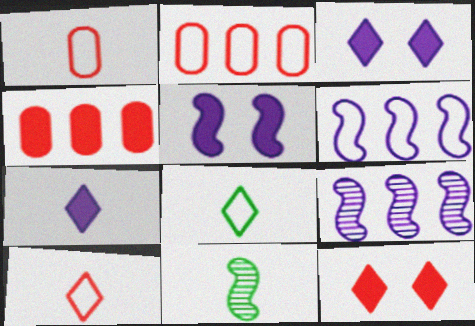[[1, 7, 11], 
[2, 3, 11]]